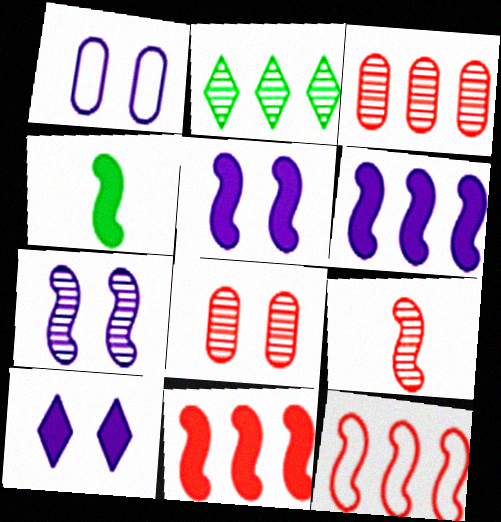[[1, 7, 10], 
[4, 5, 11], 
[4, 7, 12]]